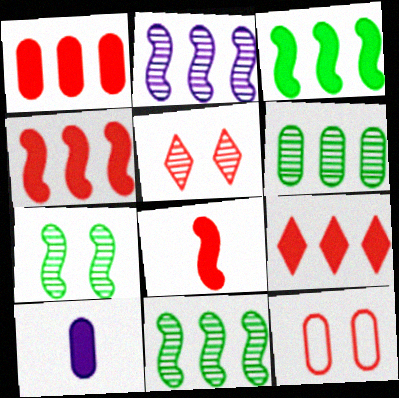[[1, 4, 9], 
[6, 10, 12]]